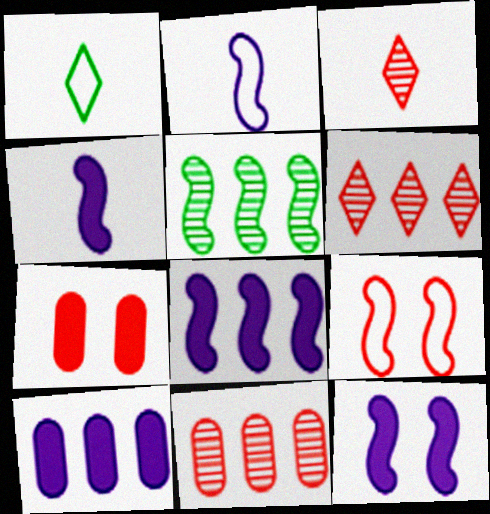[[1, 11, 12], 
[4, 5, 9], 
[4, 8, 12]]